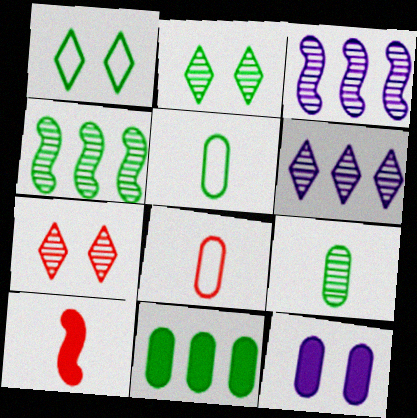[[2, 4, 9], 
[3, 7, 9]]